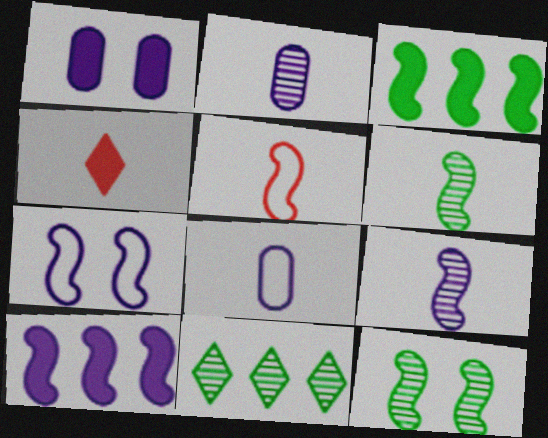[[1, 3, 4], 
[1, 5, 11], 
[4, 6, 8], 
[5, 10, 12], 
[7, 9, 10]]